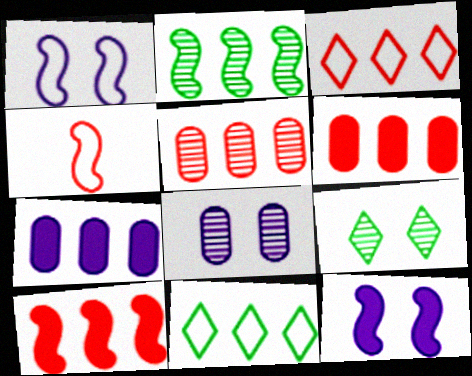[[2, 3, 7], 
[2, 4, 12], 
[3, 5, 10], 
[4, 7, 9]]